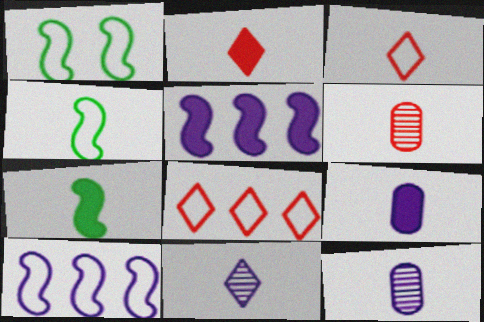[[2, 4, 12], 
[2, 7, 9], 
[3, 7, 12]]